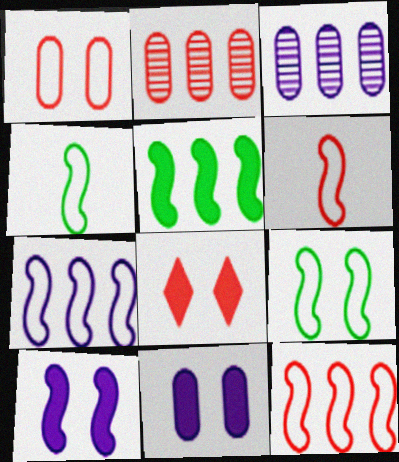[[2, 6, 8], 
[3, 4, 8], 
[6, 7, 9]]